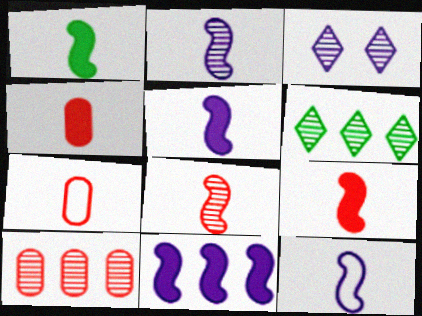[[1, 5, 9], 
[1, 8, 12], 
[2, 5, 12]]